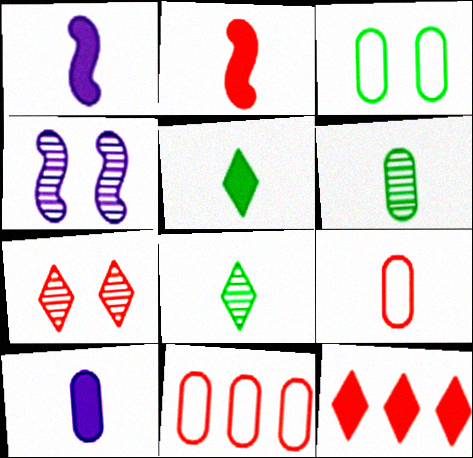[[1, 8, 9], 
[2, 5, 10], 
[2, 7, 11], 
[4, 5, 11], 
[6, 9, 10]]